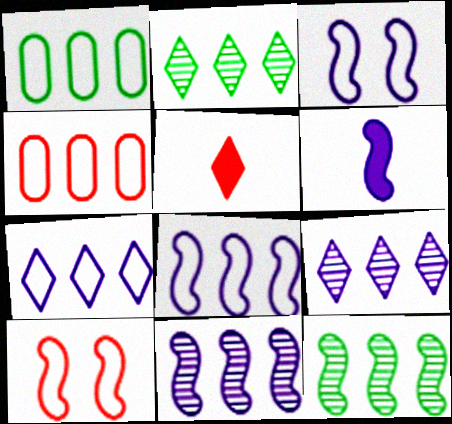[[3, 6, 11], 
[6, 10, 12]]